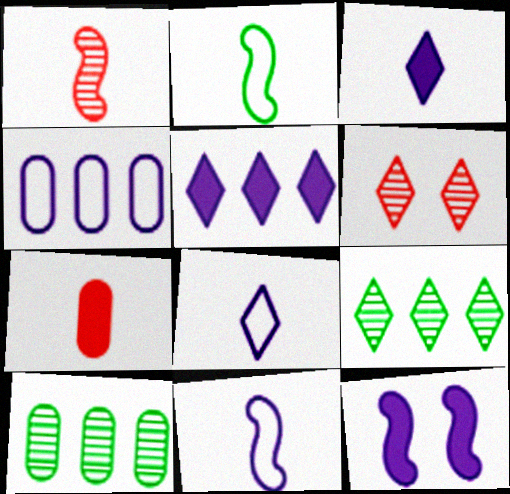[]